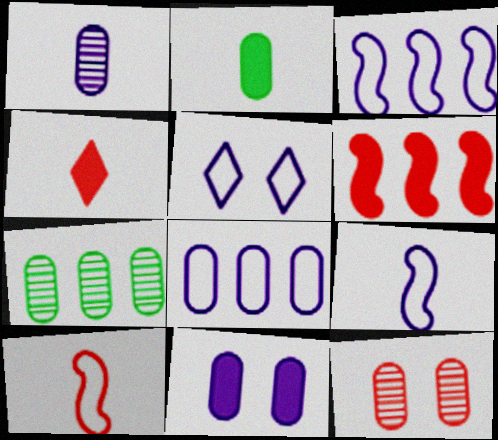[[1, 7, 12], 
[1, 8, 11], 
[2, 8, 12], 
[5, 8, 9]]